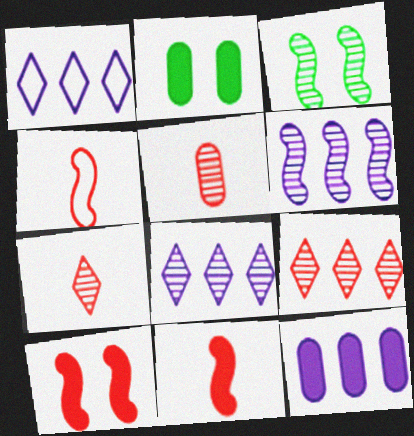[[1, 6, 12], 
[2, 4, 8], 
[3, 5, 8]]